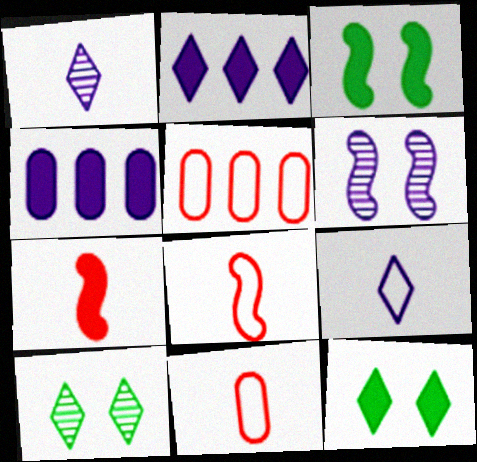[[1, 3, 5], 
[4, 6, 9], 
[4, 7, 12], 
[4, 8, 10]]